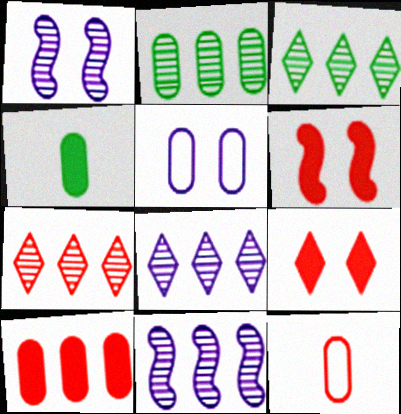[[2, 7, 11], 
[3, 7, 8], 
[6, 7, 12]]